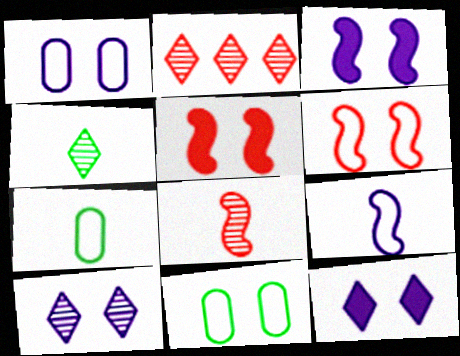[[1, 3, 10], 
[2, 3, 7], 
[2, 4, 10], 
[5, 10, 11]]